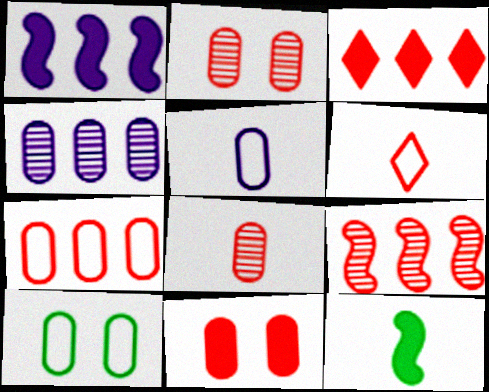[[3, 7, 9], 
[5, 7, 10], 
[6, 9, 11], 
[7, 8, 11]]